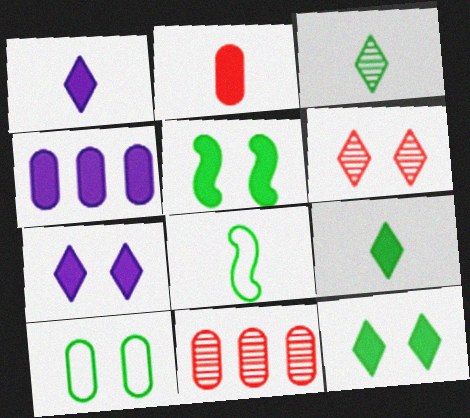[[4, 6, 8], 
[7, 8, 11]]